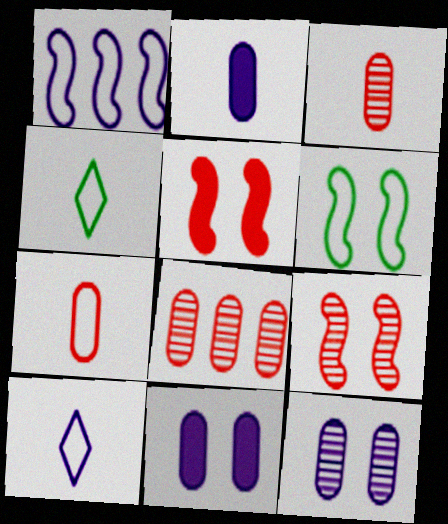[]